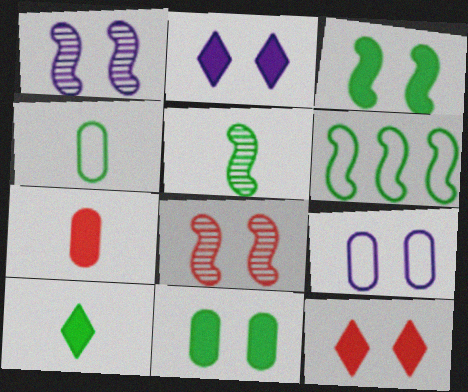[[1, 2, 9], 
[3, 5, 6], 
[4, 5, 10]]